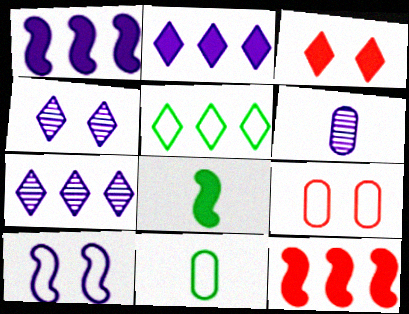[[2, 6, 10], 
[4, 11, 12], 
[7, 8, 9]]